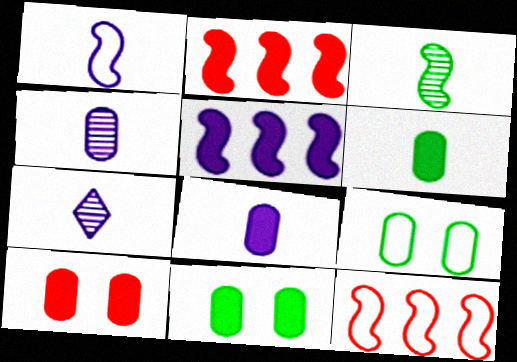[[1, 7, 8], 
[2, 7, 9], 
[7, 11, 12]]